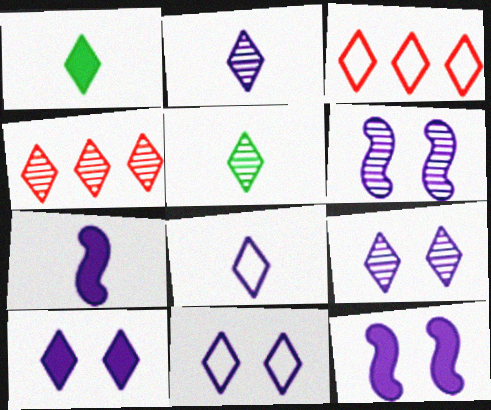[[1, 3, 9], 
[1, 4, 11], 
[3, 5, 10], 
[4, 5, 9], 
[9, 10, 11]]